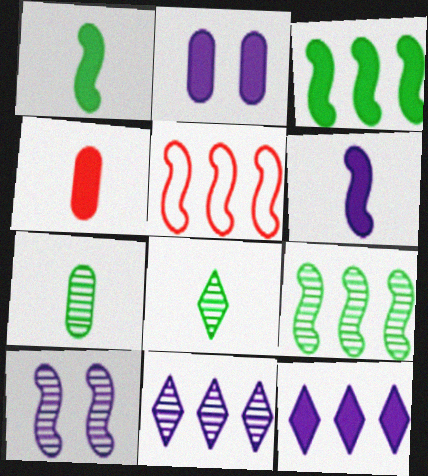[[1, 5, 10], 
[2, 5, 8], 
[2, 6, 12]]